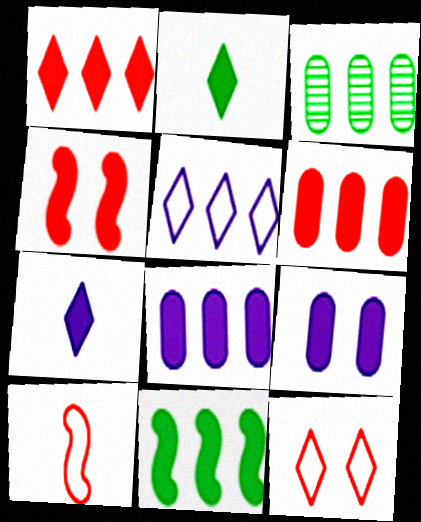[[1, 8, 11], 
[2, 4, 8]]